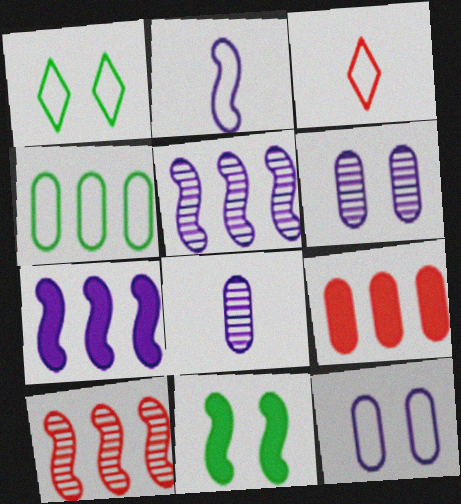[[2, 10, 11]]